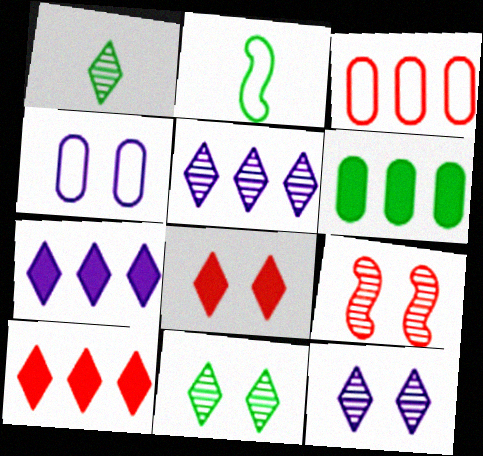[[2, 6, 11]]